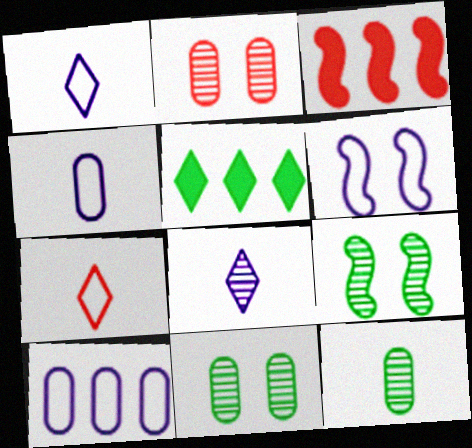[[1, 3, 11], 
[1, 6, 10], 
[2, 3, 7]]